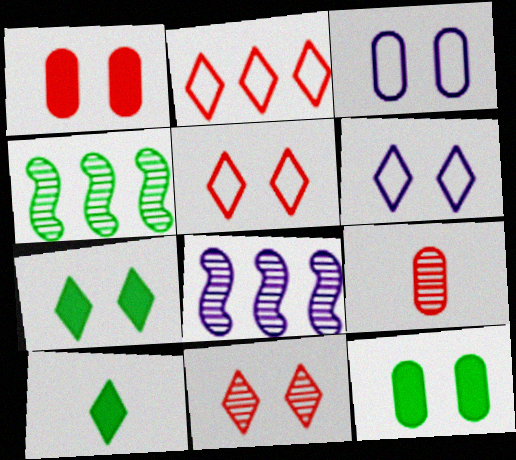[[6, 7, 11]]